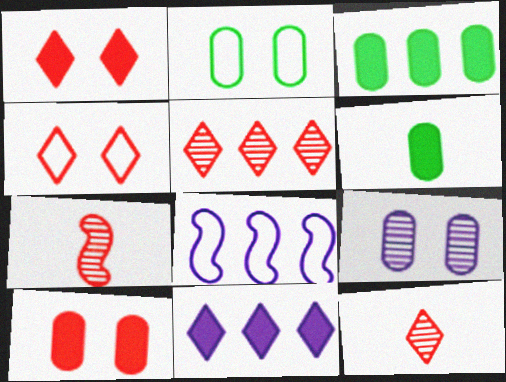[[2, 7, 11], 
[2, 9, 10], 
[3, 5, 8]]